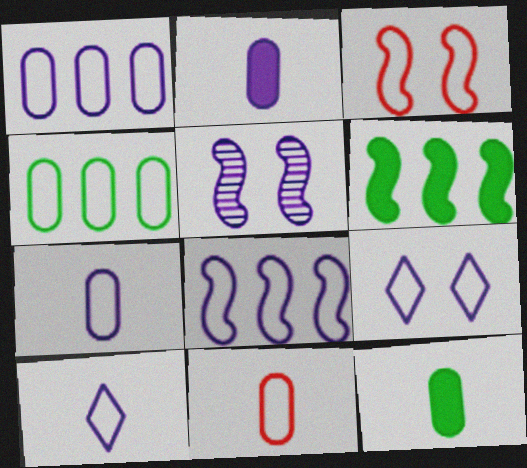[[3, 4, 10], 
[7, 8, 9]]